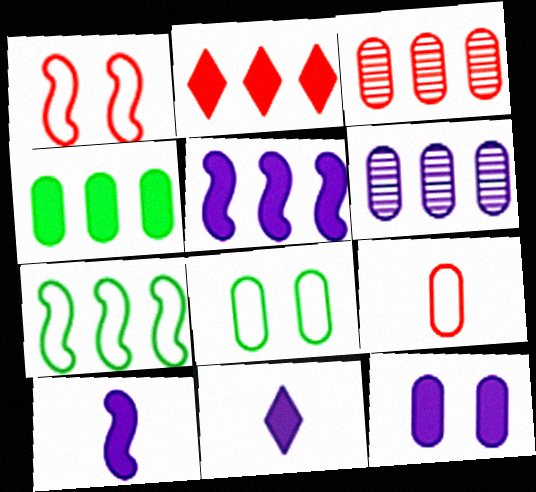[[2, 4, 5], 
[2, 6, 7], 
[5, 11, 12]]